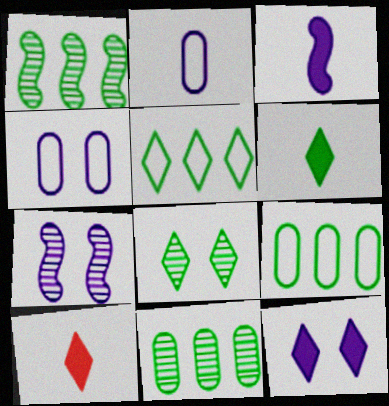[[1, 4, 10], 
[4, 7, 12], 
[5, 6, 8], 
[7, 9, 10]]